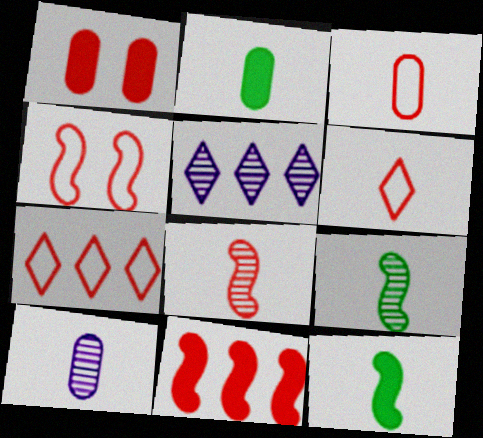[[1, 7, 8], 
[2, 3, 10], 
[2, 4, 5], 
[3, 4, 7], 
[4, 8, 11], 
[6, 10, 12]]